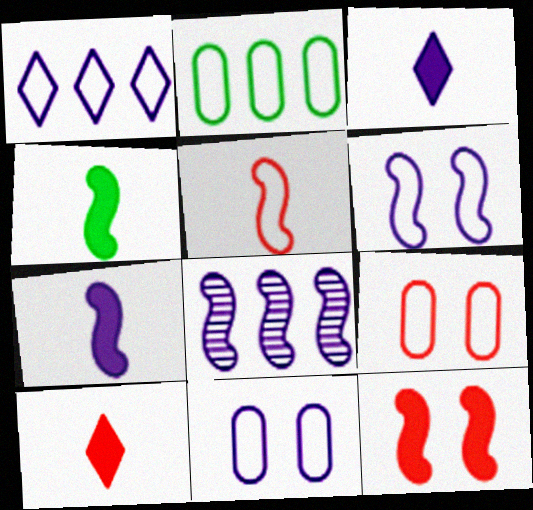[[3, 8, 11], 
[6, 7, 8]]